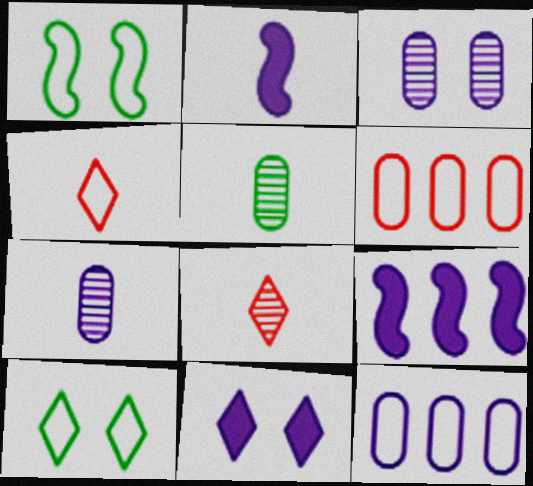[[1, 4, 12], 
[2, 4, 5]]